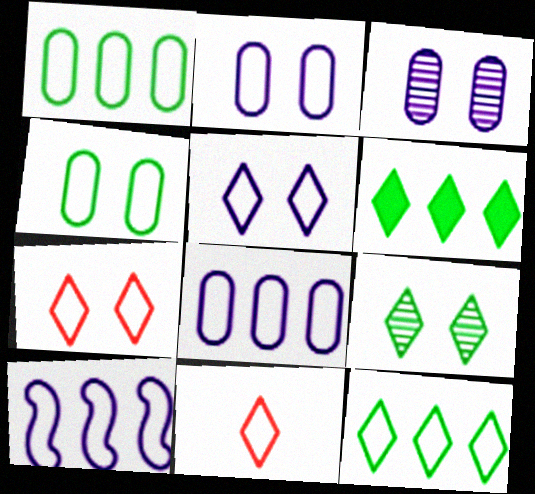[[4, 10, 11], 
[5, 11, 12]]